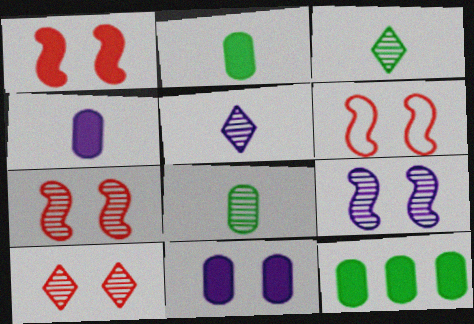[[1, 6, 7], 
[5, 6, 12]]